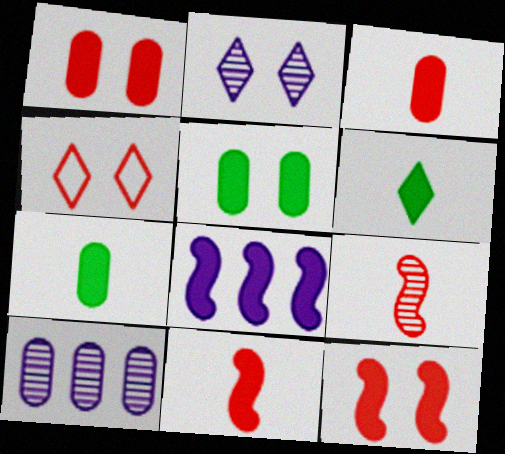[[1, 6, 8]]